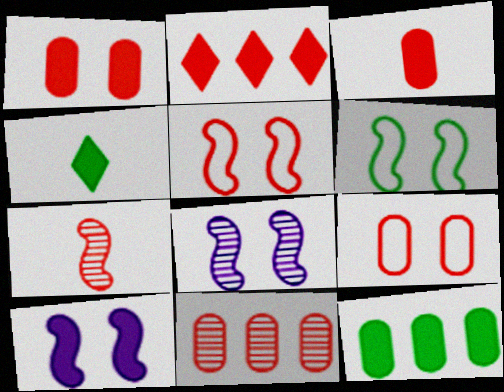[[2, 7, 9], 
[3, 9, 11]]